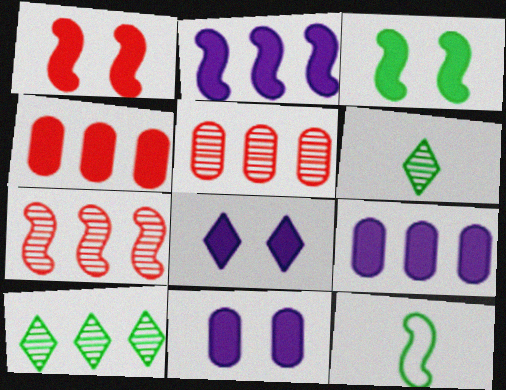[[5, 8, 12]]